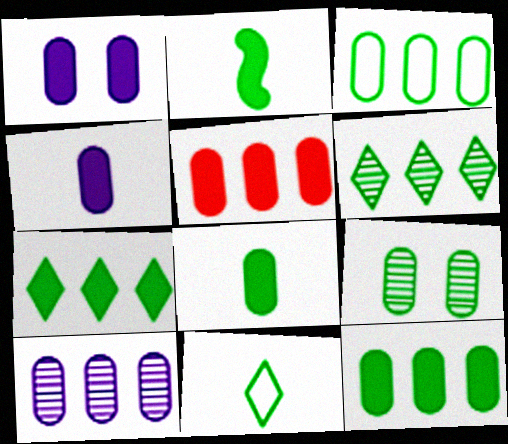[[1, 5, 8], 
[3, 5, 10], 
[3, 8, 9]]